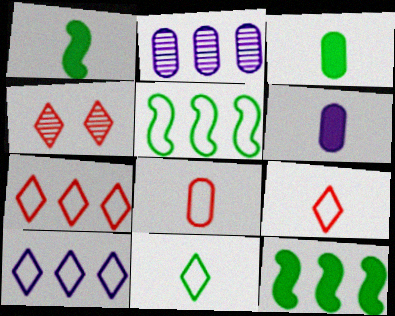[[2, 7, 12], 
[4, 5, 6]]